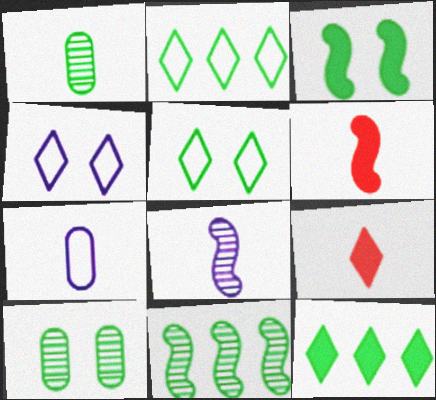[[1, 2, 3], 
[3, 5, 10]]